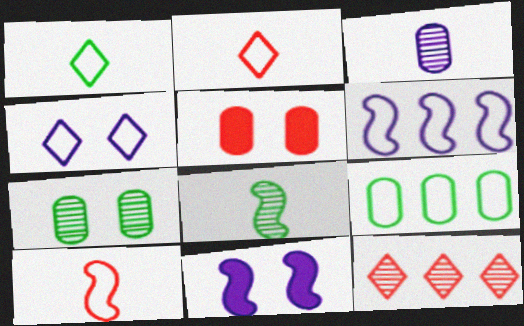[[3, 5, 9], 
[4, 9, 10], 
[5, 10, 12]]